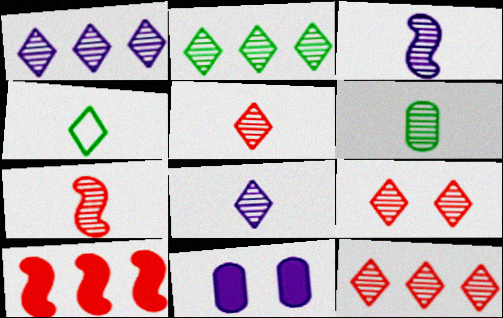[[1, 2, 12], 
[2, 8, 9], 
[3, 5, 6], 
[5, 9, 12], 
[6, 7, 8]]